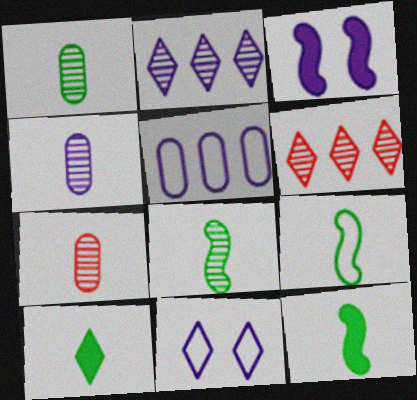[[1, 4, 7], 
[1, 9, 10], 
[6, 10, 11], 
[8, 9, 12]]